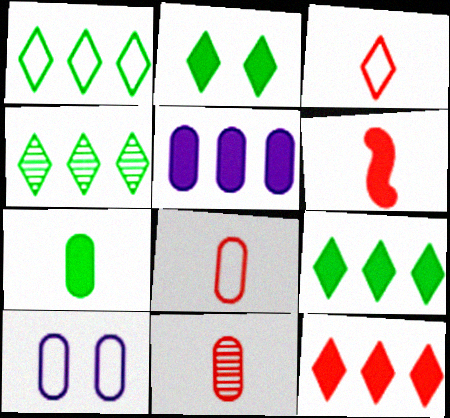[[1, 4, 9], 
[2, 5, 6], 
[3, 6, 11], 
[4, 6, 10]]